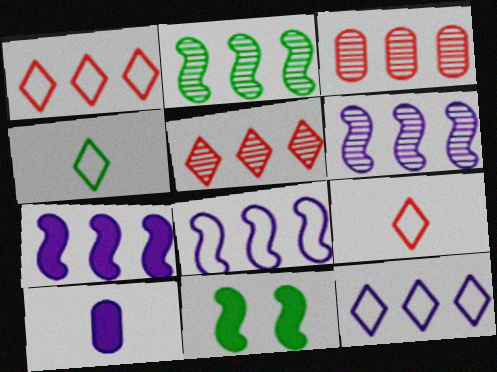[[6, 7, 8]]